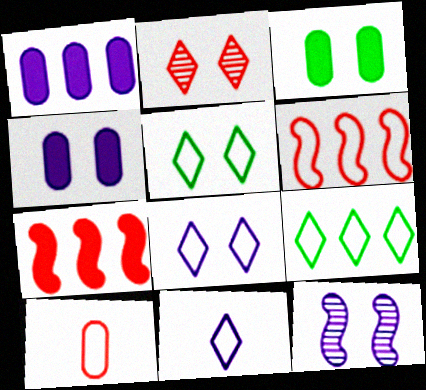[[1, 11, 12], 
[2, 7, 10], 
[4, 8, 12]]